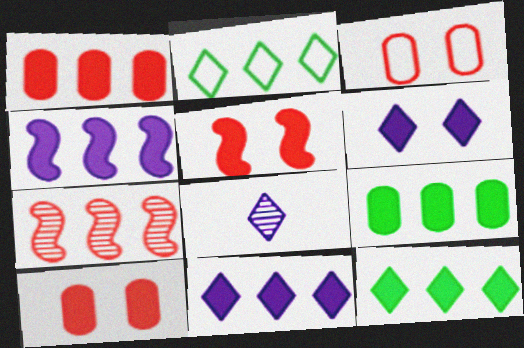[[1, 4, 12]]